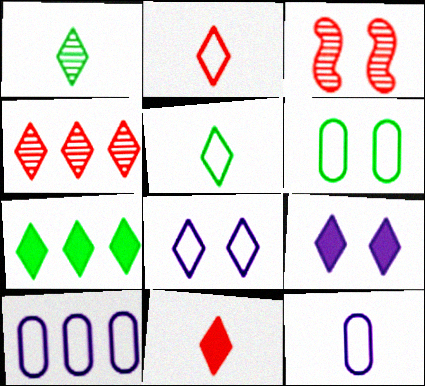[[3, 6, 9], 
[3, 7, 12], 
[4, 5, 9], 
[7, 9, 11]]